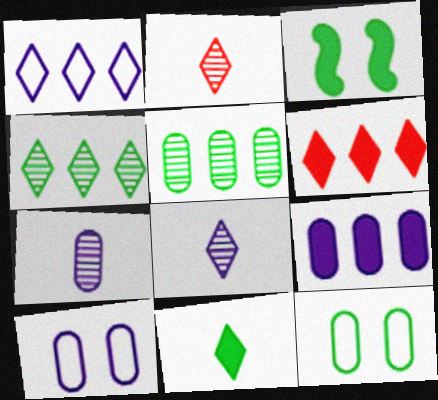[[1, 4, 6], 
[7, 9, 10]]